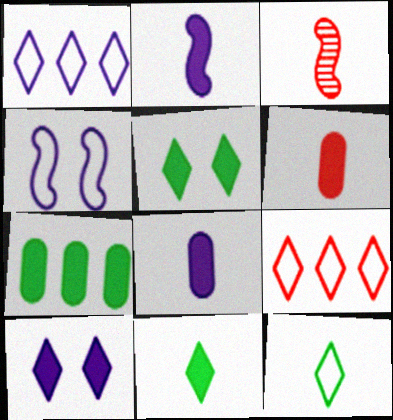[[2, 6, 11], 
[3, 8, 12]]